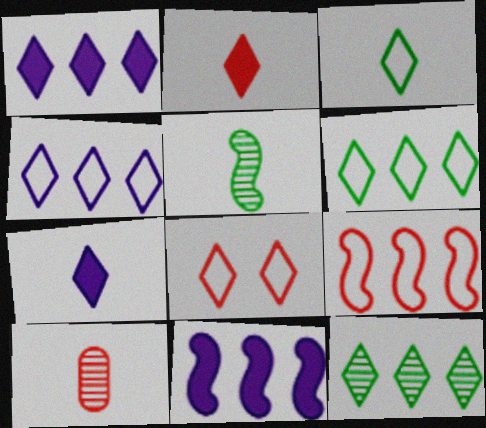[[3, 4, 8], 
[7, 8, 12]]